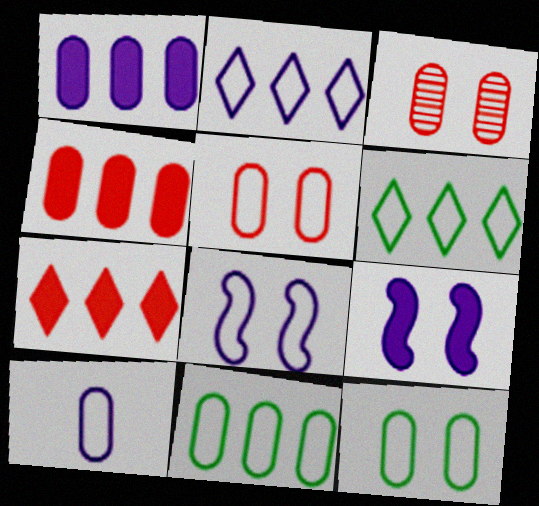[[2, 8, 10], 
[5, 10, 11]]